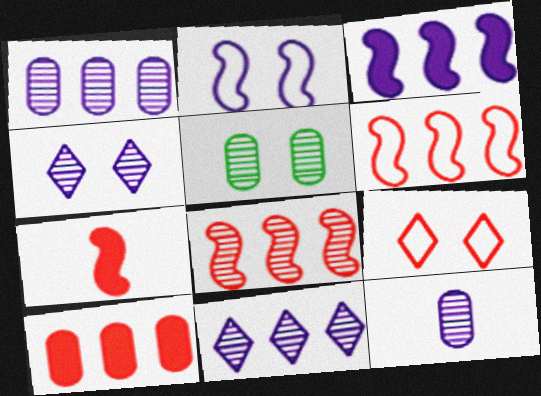[]